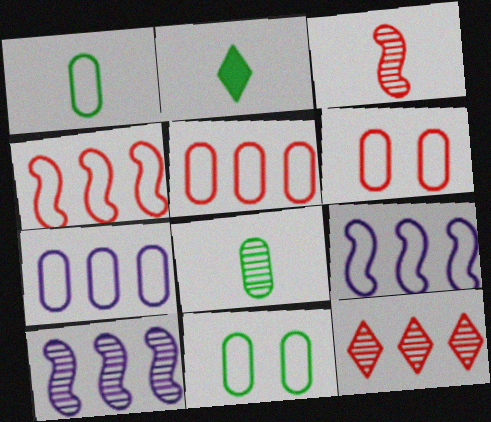[[1, 6, 7], 
[2, 6, 10]]